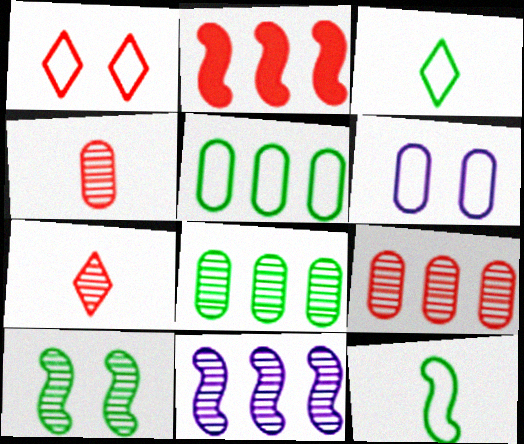[[1, 2, 4]]